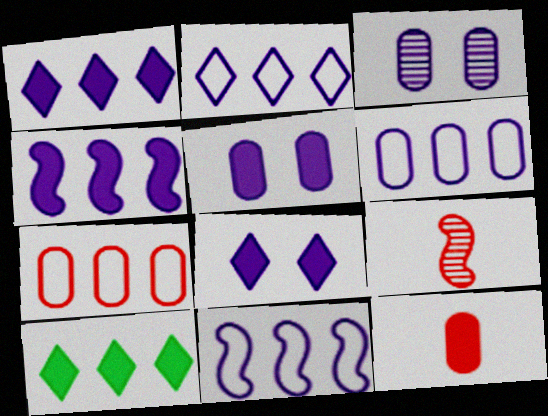[[2, 6, 11]]